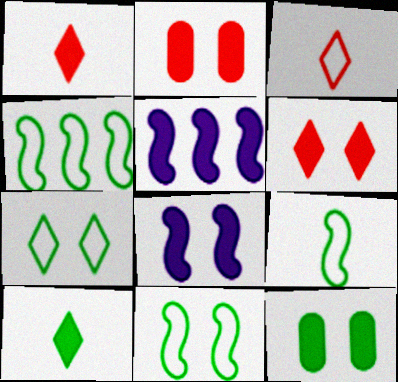[[1, 5, 12], 
[2, 5, 10], 
[4, 9, 11], 
[6, 8, 12]]